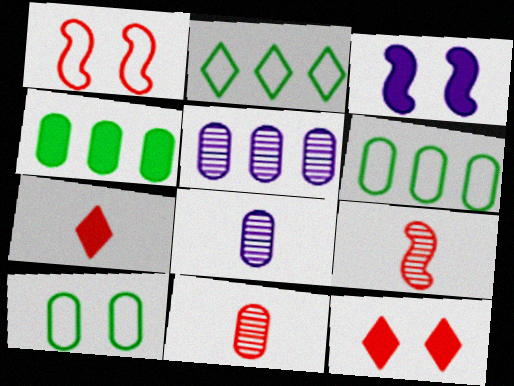[[2, 3, 11], 
[3, 4, 7]]